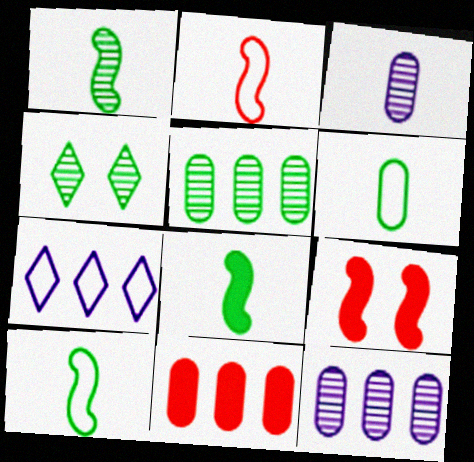[[1, 4, 5], 
[1, 8, 10]]